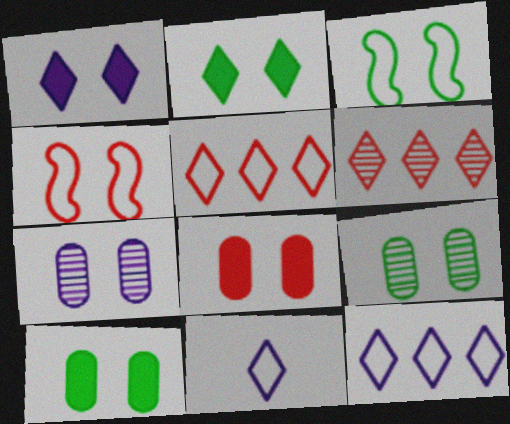[[1, 4, 9], 
[2, 3, 9], 
[2, 4, 7], 
[2, 6, 11]]